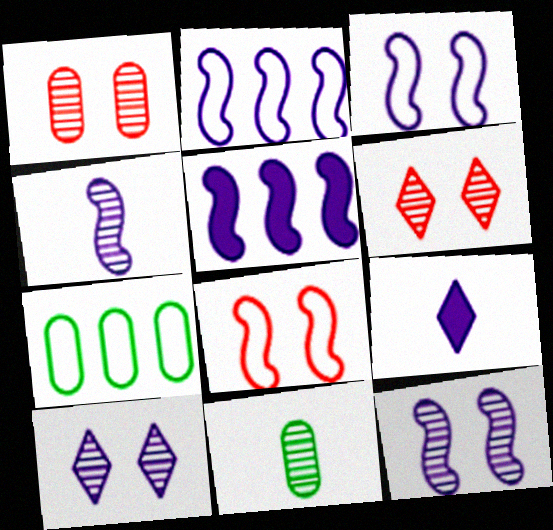[[3, 4, 5]]